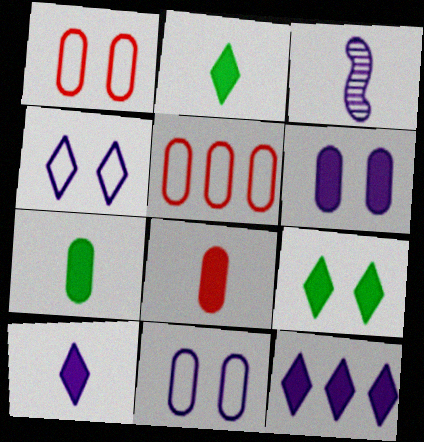[[3, 5, 9], 
[3, 11, 12]]